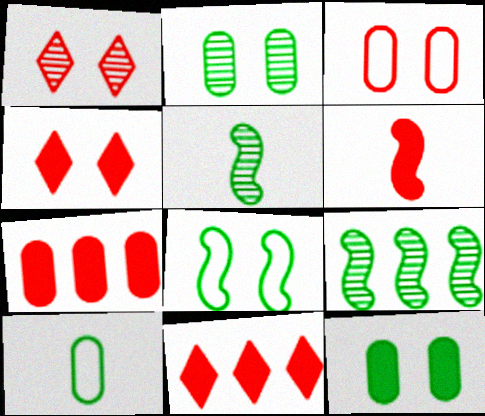[[4, 6, 7]]